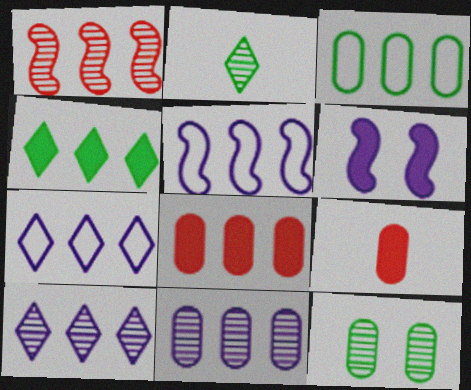[[3, 8, 11], 
[4, 6, 9]]